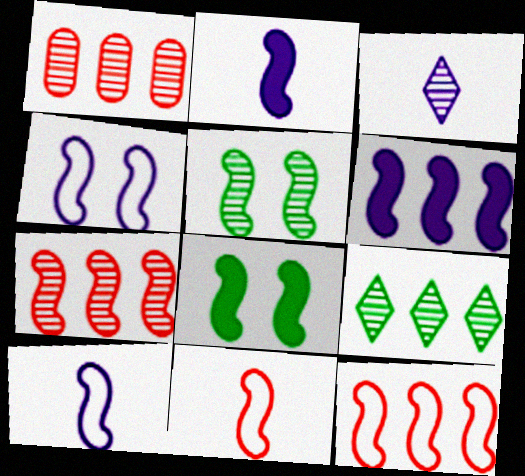[[1, 3, 5], 
[2, 5, 12], 
[5, 6, 11], 
[7, 8, 10]]